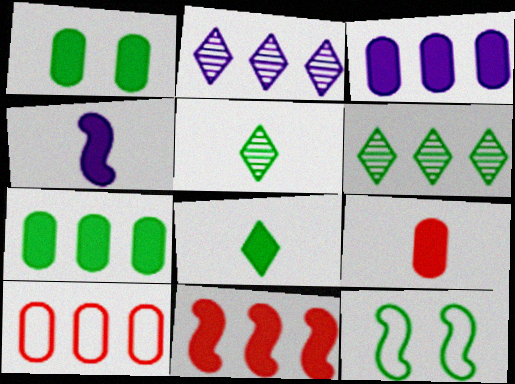[[1, 3, 9], 
[2, 9, 12], 
[4, 8, 9], 
[5, 7, 12]]